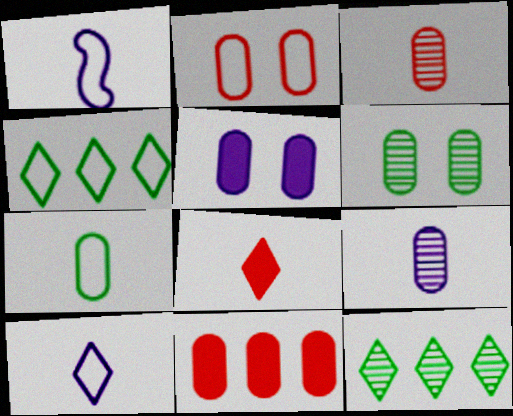[[1, 2, 4], 
[2, 3, 11], 
[2, 5, 6]]